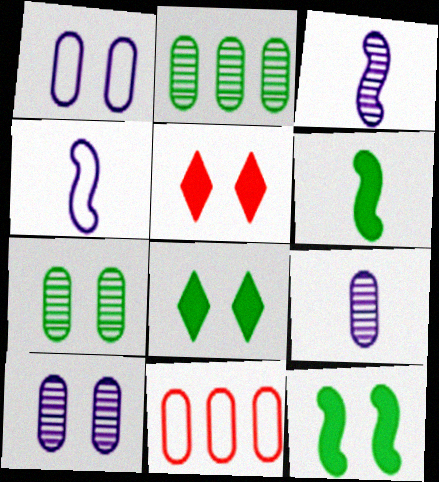[[2, 4, 5], 
[3, 8, 11]]